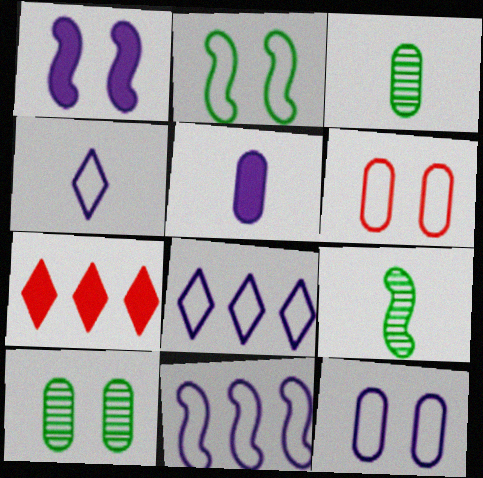[[4, 11, 12], 
[7, 9, 12]]